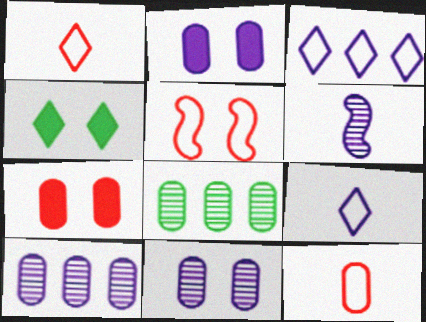[[2, 3, 6], 
[2, 8, 12], 
[4, 5, 11]]